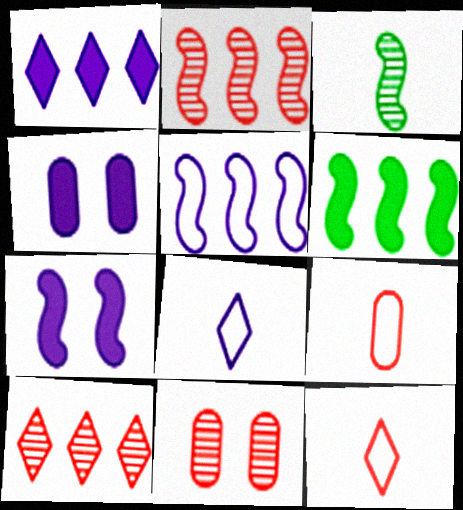[[2, 5, 6], 
[6, 8, 11]]